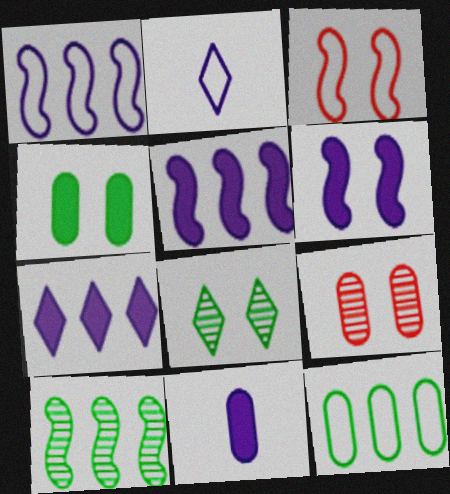[[2, 3, 12], 
[6, 7, 11], 
[9, 11, 12]]